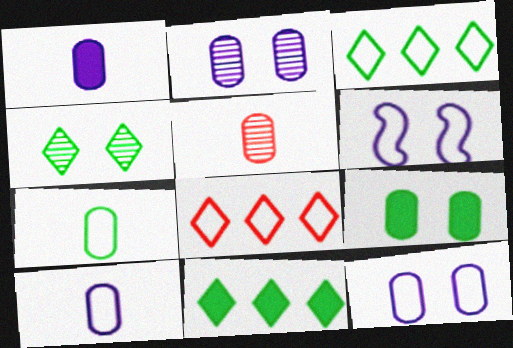[[1, 5, 7], 
[5, 6, 11], 
[6, 7, 8]]